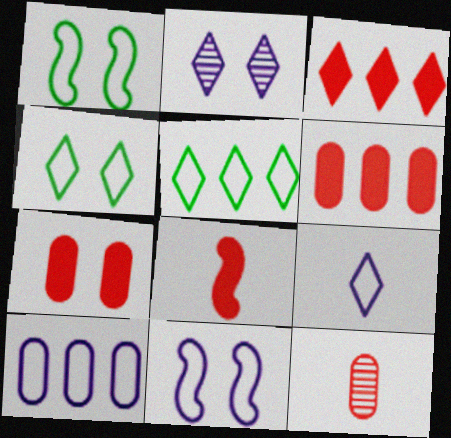[[1, 2, 7], 
[3, 7, 8], 
[9, 10, 11]]